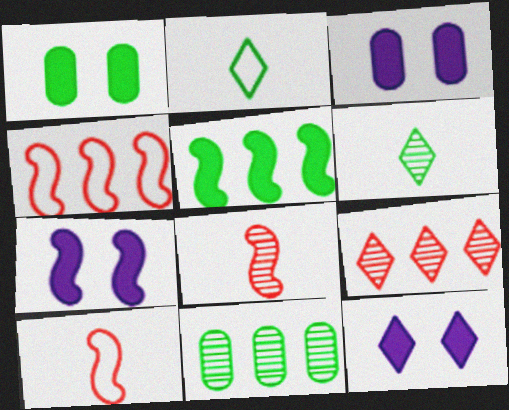[[2, 9, 12], 
[3, 4, 6], 
[3, 7, 12], 
[10, 11, 12]]